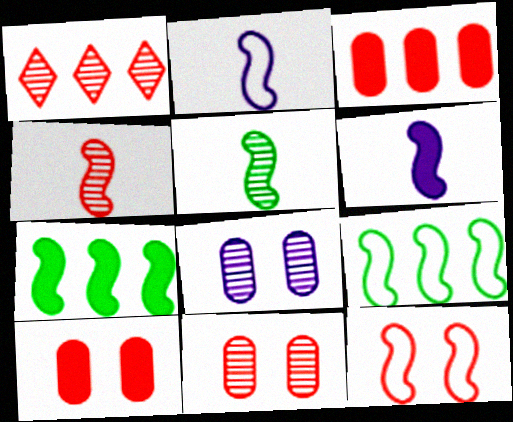[[1, 4, 11], 
[1, 5, 8], 
[2, 9, 12]]